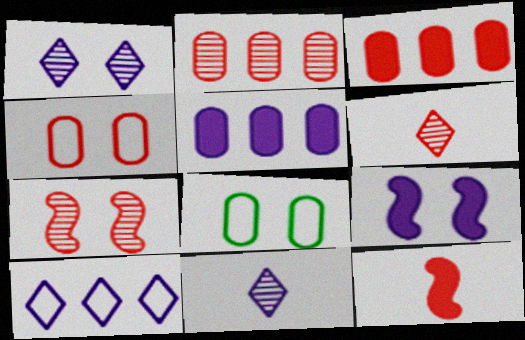[[2, 6, 7]]